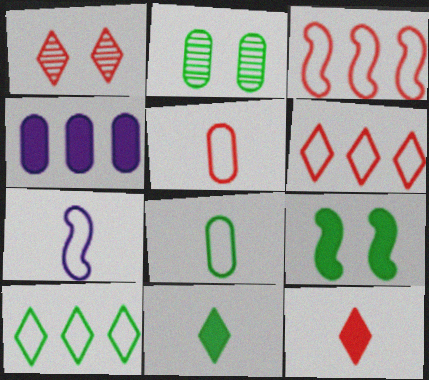[[1, 6, 12], 
[2, 4, 5], 
[4, 9, 12]]